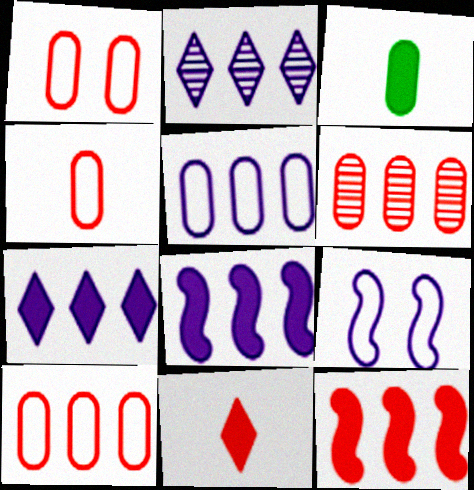[[1, 4, 10], 
[2, 5, 8]]